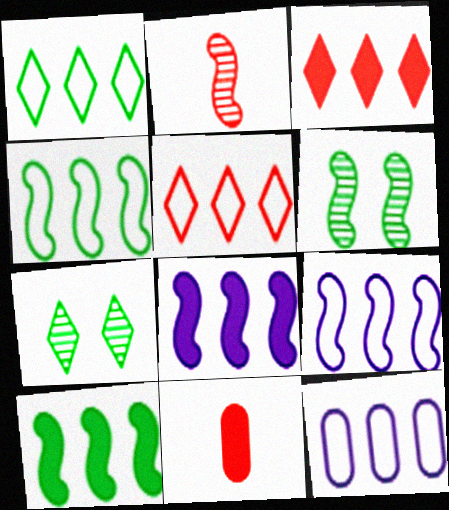[[4, 5, 12], 
[7, 9, 11]]